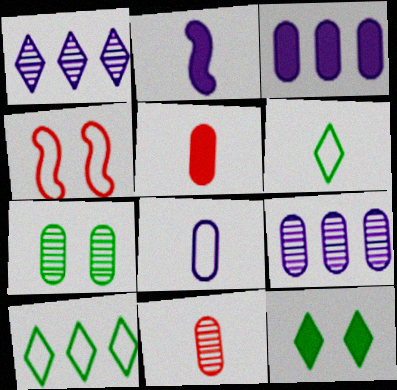[[2, 6, 11], 
[4, 8, 10], 
[7, 9, 11]]